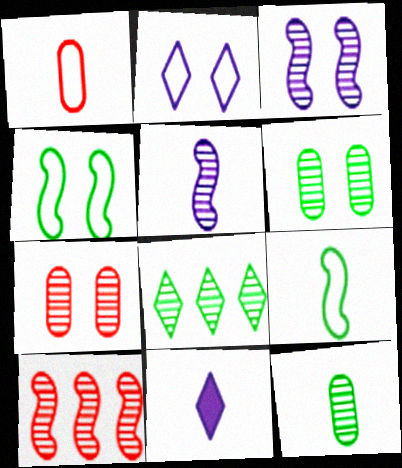[[5, 7, 8]]